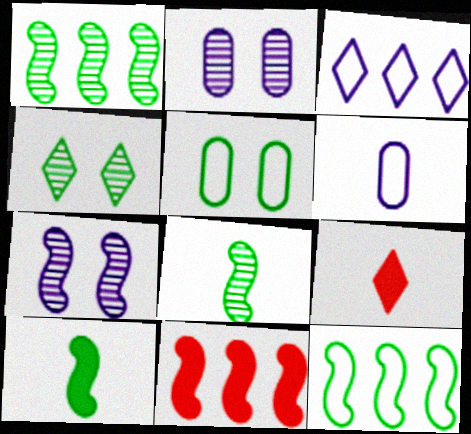[[2, 9, 12], 
[3, 4, 9], 
[4, 6, 11], 
[6, 8, 9]]